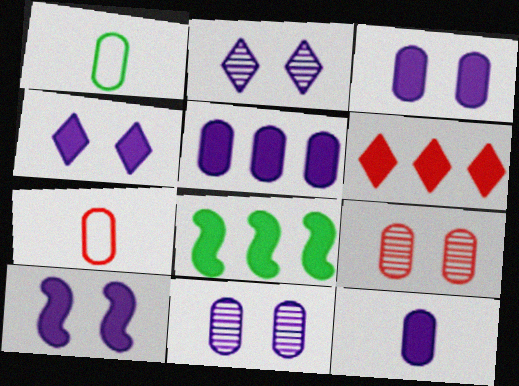[[1, 5, 9], 
[2, 7, 8], 
[3, 4, 10], 
[3, 5, 12], 
[5, 6, 8]]